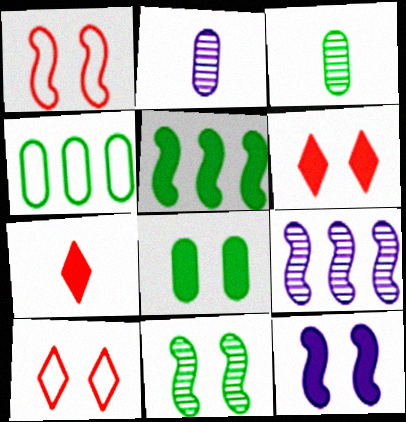[[1, 11, 12], 
[2, 5, 10], 
[3, 4, 8], 
[6, 8, 12]]